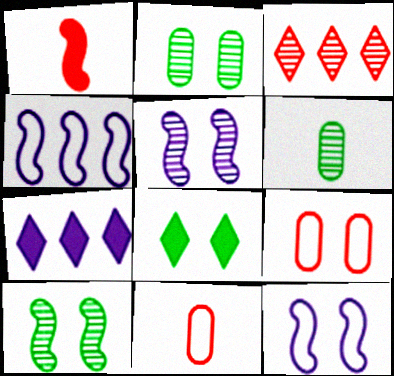[[1, 3, 9], 
[1, 4, 10], 
[3, 5, 6], 
[5, 8, 9], 
[7, 10, 11]]